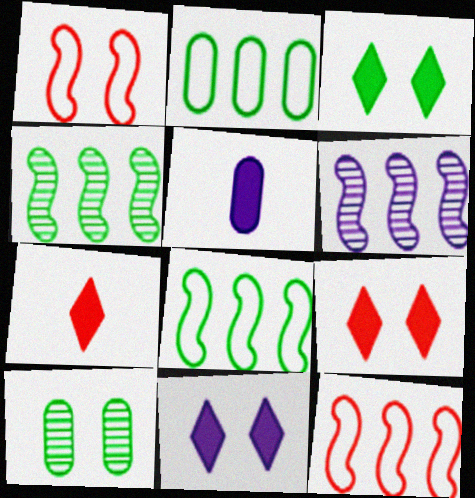[[1, 10, 11], 
[3, 9, 11]]